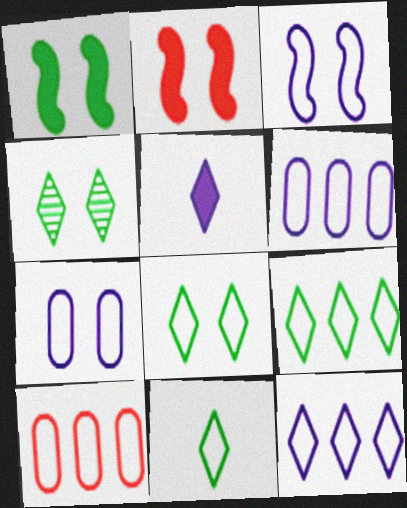[[2, 4, 7], 
[3, 10, 11], 
[8, 9, 11]]